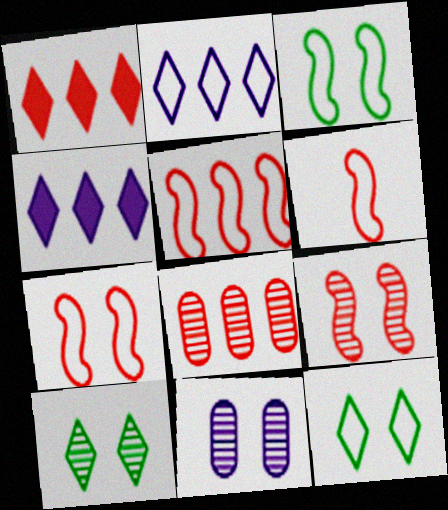[[1, 5, 8], 
[5, 6, 7], 
[9, 10, 11]]